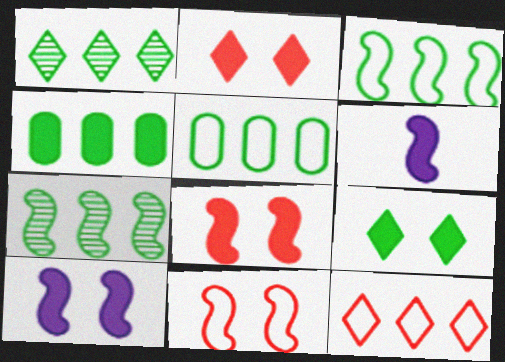[[1, 3, 4], 
[2, 4, 6], 
[6, 7, 11]]